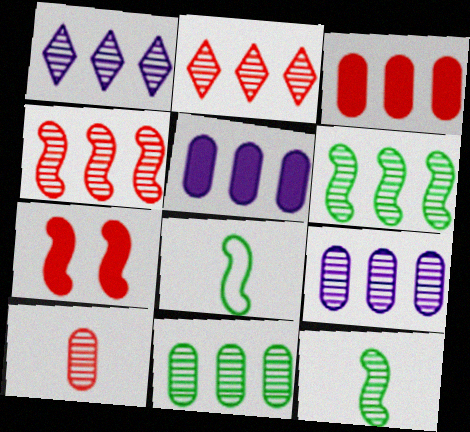[[1, 4, 11], 
[2, 6, 9]]